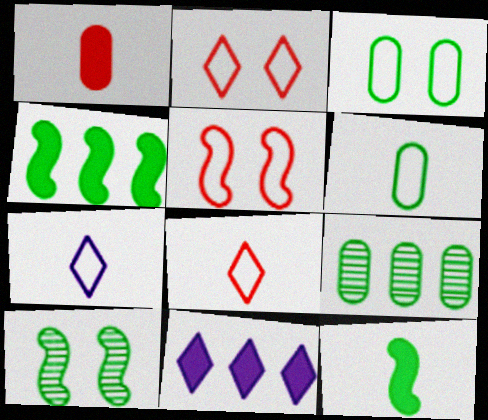[]